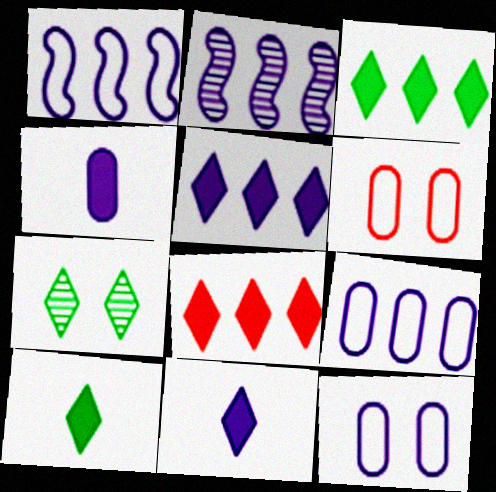[[2, 5, 9], 
[2, 6, 10], 
[2, 11, 12], 
[3, 5, 8]]